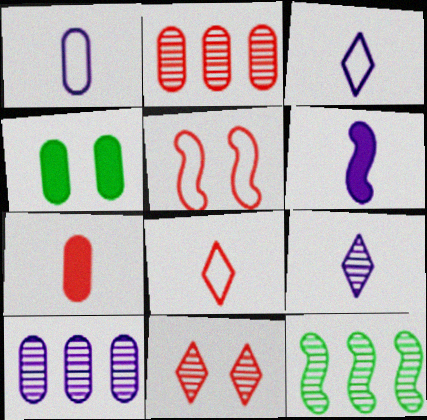[[1, 2, 4], 
[1, 6, 9], 
[5, 6, 12]]